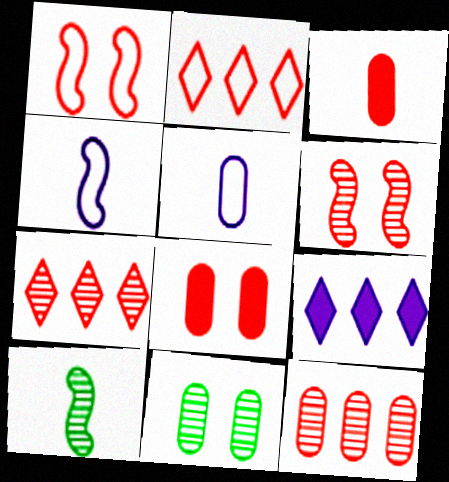[[1, 3, 7], 
[2, 3, 6]]